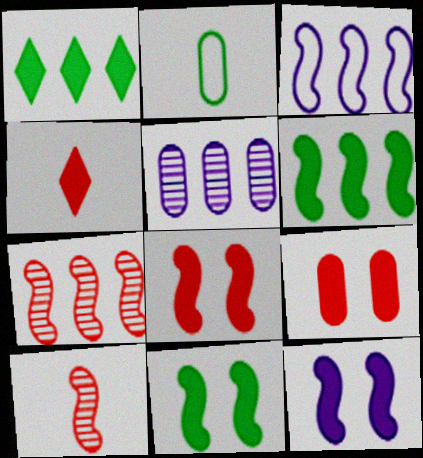[[2, 5, 9], 
[3, 6, 7], 
[3, 10, 11], 
[8, 11, 12]]